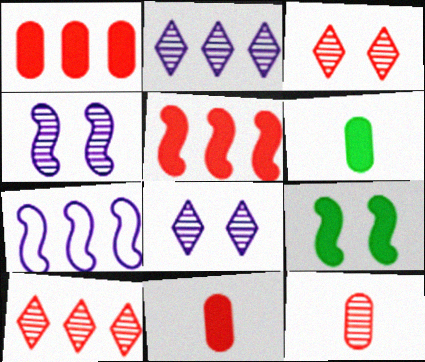[[3, 6, 7]]